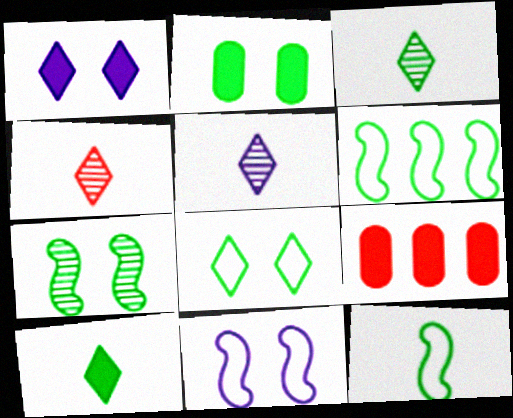[[2, 3, 6], 
[2, 7, 8], 
[3, 4, 5], 
[3, 9, 11]]